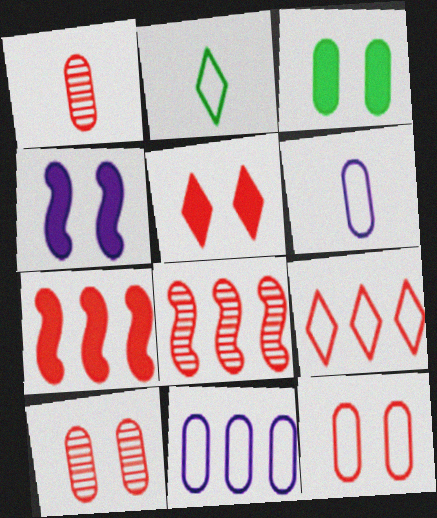[[1, 3, 11], 
[3, 4, 5]]